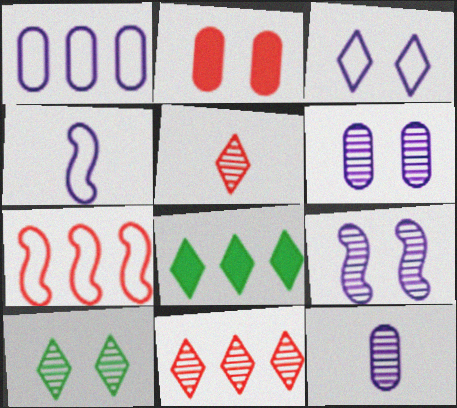[[1, 3, 4], 
[2, 5, 7], 
[3, 5, 8]]